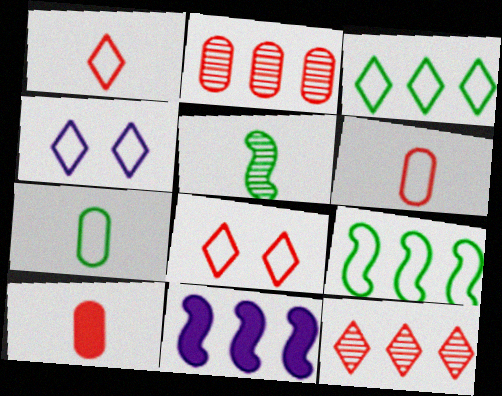[[1, 3, 4], 
[2, 3, 11], 
[4, 6, 9]]